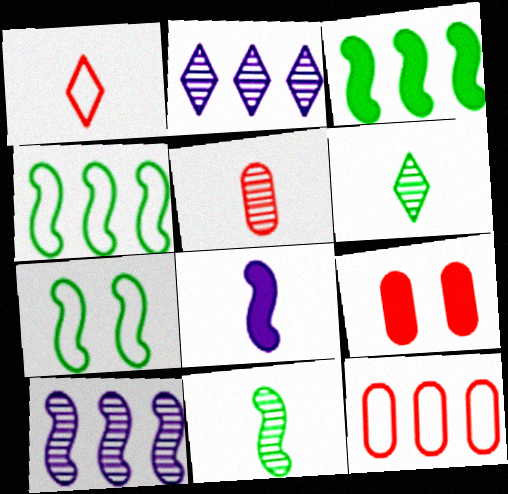[[2, 3, 12], 
[3, 7, 11], 
[5, 9, 12]]